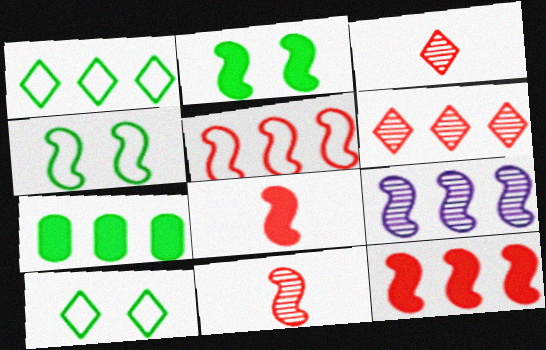[[4, 8, 9]]